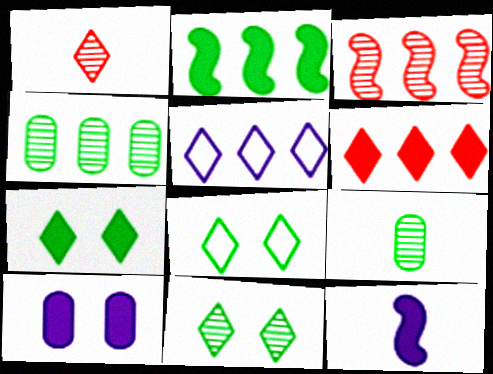[[1, 5, 7], 
[2, 8, 9], 
[7, 8, 11]]